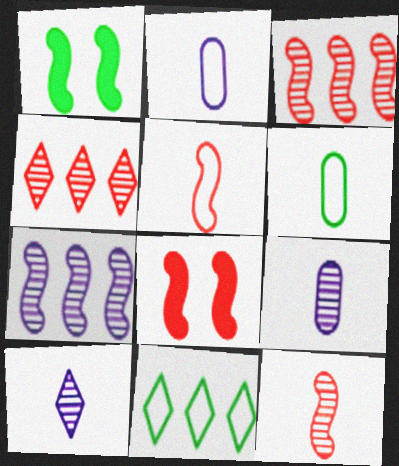[[1, 2, 4], 
[1, 5, 7], 
[3, 5, 8], 
[8, 9, 11]]